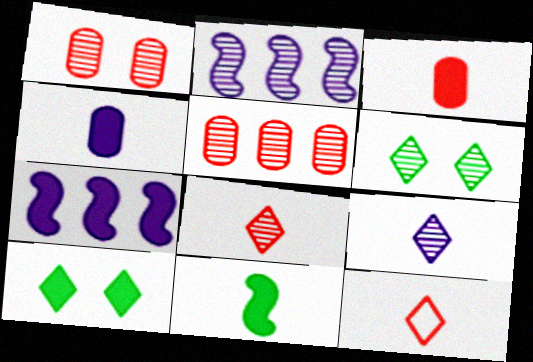[[3, 7, 10]]